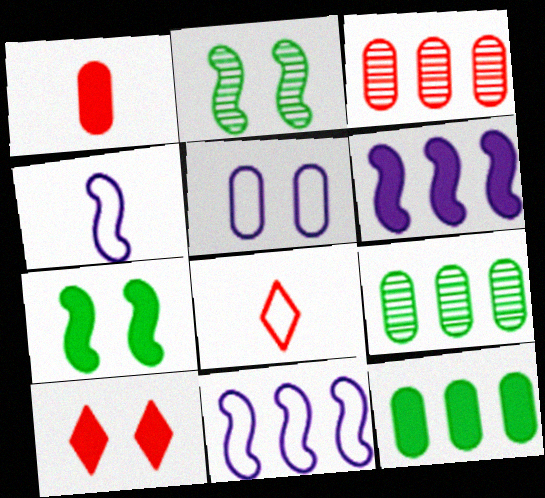[[1, 5, 9], 
[2, 5, 10], 
[4, 9, 10]]